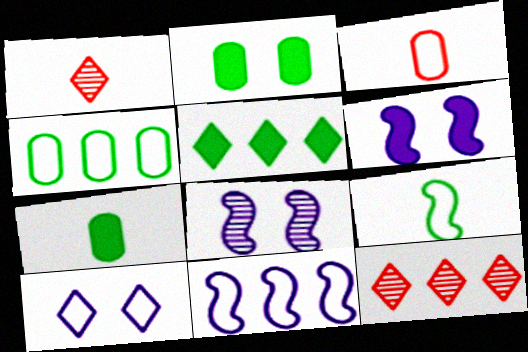[[1, 2, 11], 
[1, 4, 6], 
[1, 5, 10], 
[3, 5, 8]]